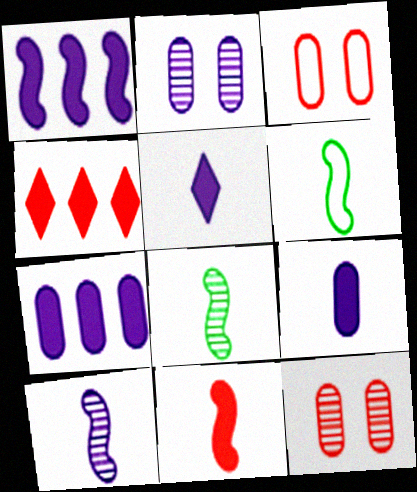[[2, 4, 6], 
[6, 10, 11]]